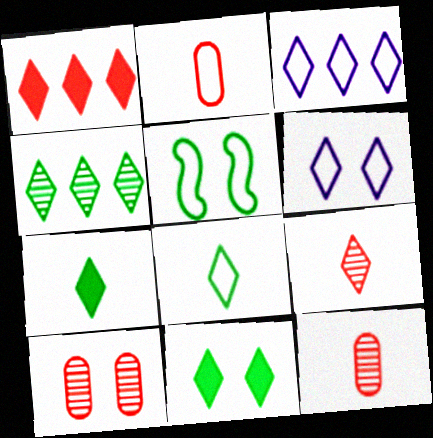[[1, 3, 4], 
[2, 3, 5], 
[3, 9, 11], 
[4, 8, 11]]